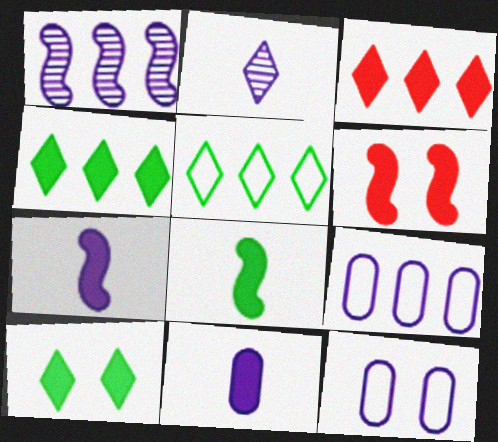[[4, 6, 11]]